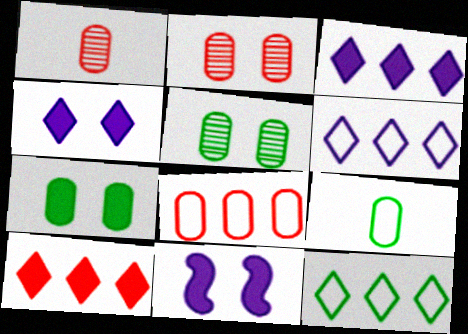[[1, 11, 12]]